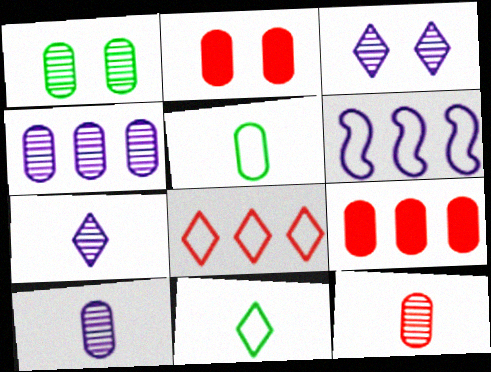[[1, 4, 12], 
[2, 4, 5]]